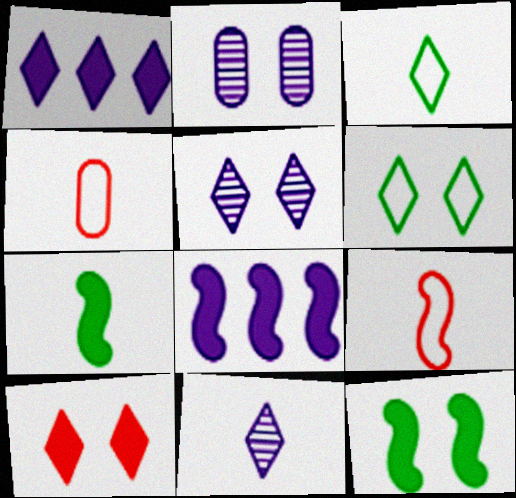[[4, 7, 11], 
[5, 6, 10]]